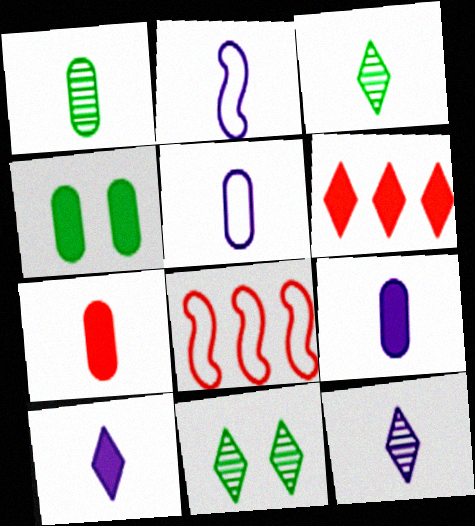[[1, 5, 7], 
[2, 3, 7], 
[2, 9, 12], 
[4, 8, 12], 
[8, 9, 11]]